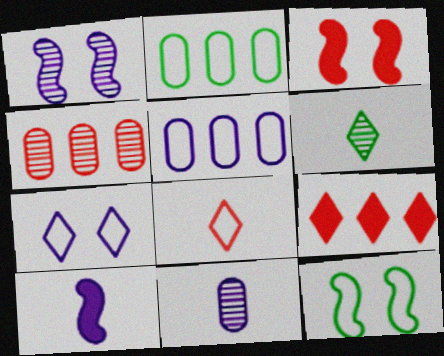[[1, 3, 12], 
[1, 4, 6], 
[3, 4, 8], 
[3, 5, 6], 
[5, 8, 12], 
[6, 7, 9], 
[9, 11, 12]]